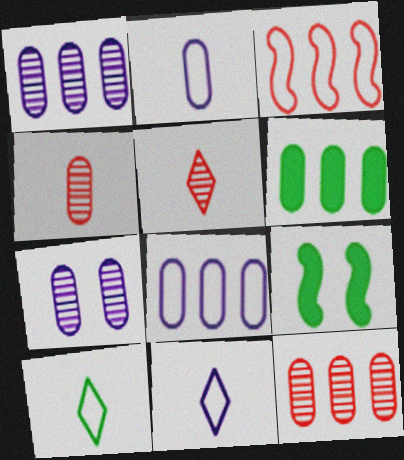[[5, 8, 9], 
[6, 8, 12], 
[9, 11, 12]]